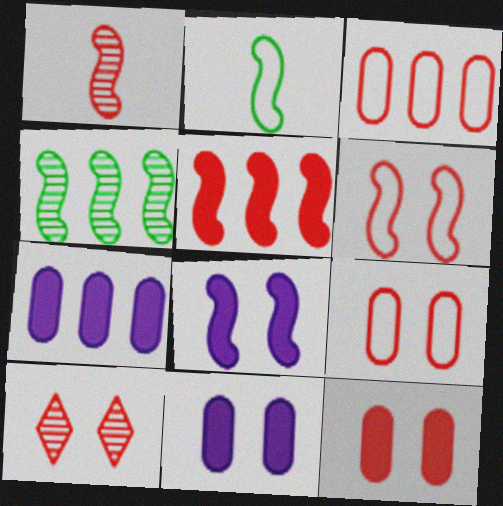[[1, 5, 6], 
[2, 7, 10], 
[6, 10, 12]]